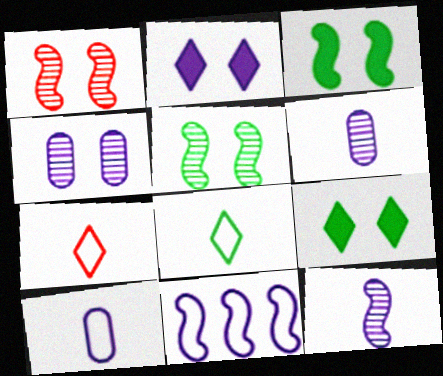[[2, 6, 11]]